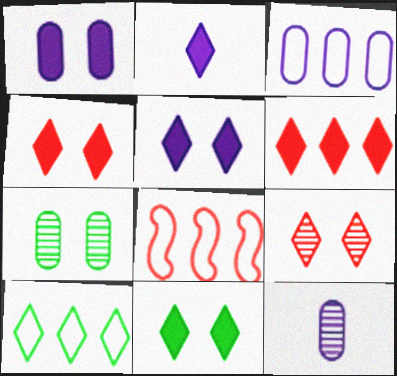[[1, 3, 12], 
[2, 6, 11], 
[2, 7, 8], 
[2, 9, 10], 
[3, 8, 10], 
[4, 5, 11], 
[8, 11, 12]]